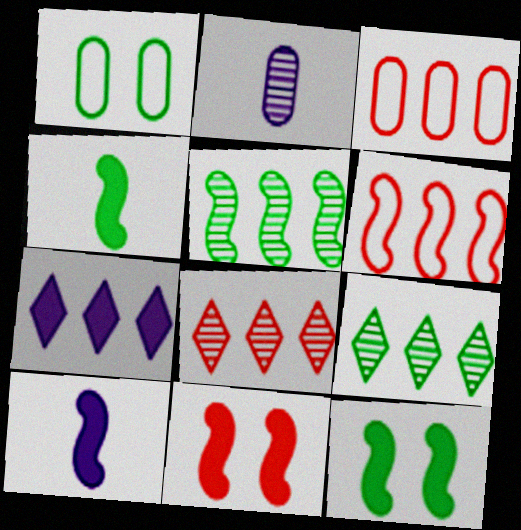[[1, 4, 9], 
[1, 8, 10], 
[3, 5, 7]]